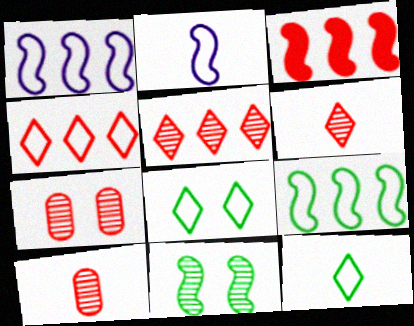[[2, 3, 11]]